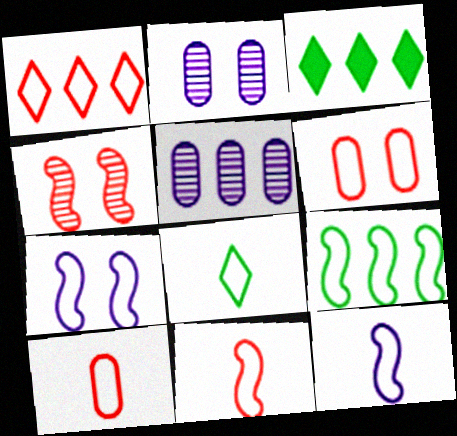[[1, 6, 11], 
[2, 3, 11], 
[7, 9, 11], 
[8, 10, 12]]